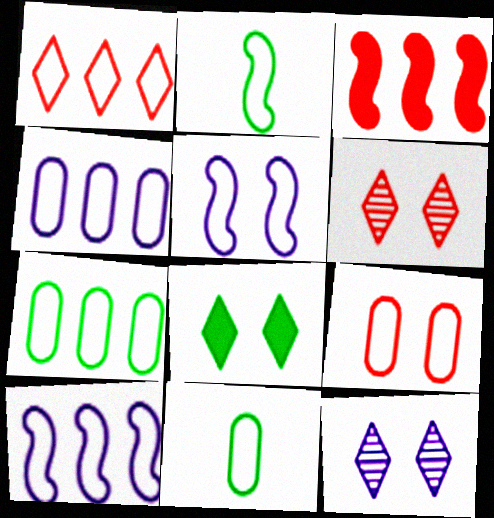[[1, 5, 11], 
[1, 7, 10], 
[3, 11, 12], 
[4, 9, 11]]